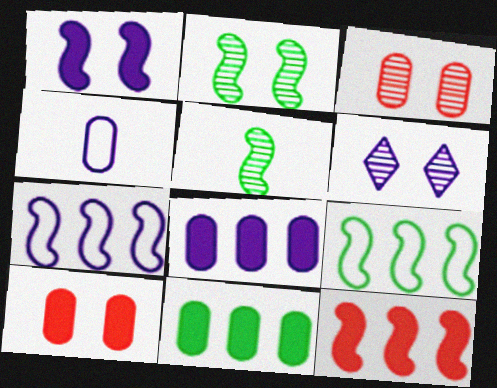[[2, 3, 6], 
[3, 4, 11]]